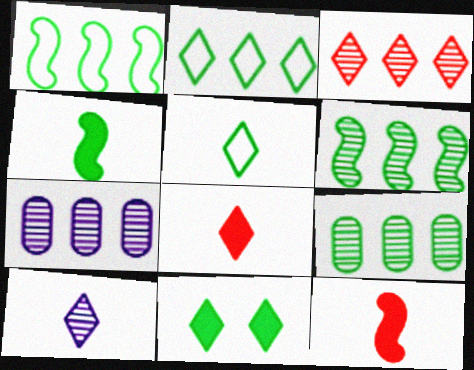[[3, 6, 7], 
[5, 8, 10]]